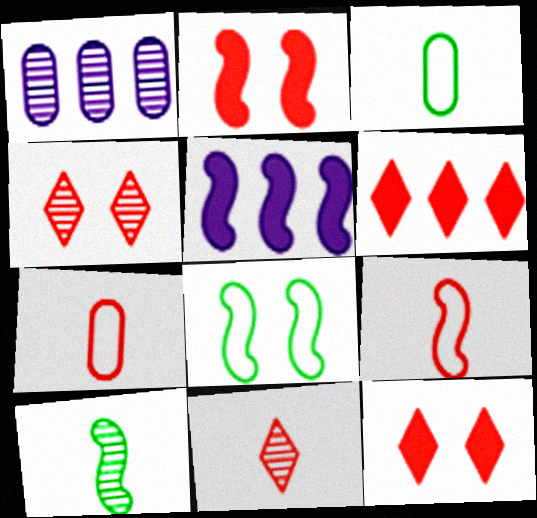[[1, 4, 10], 
[3, 4, 5]]